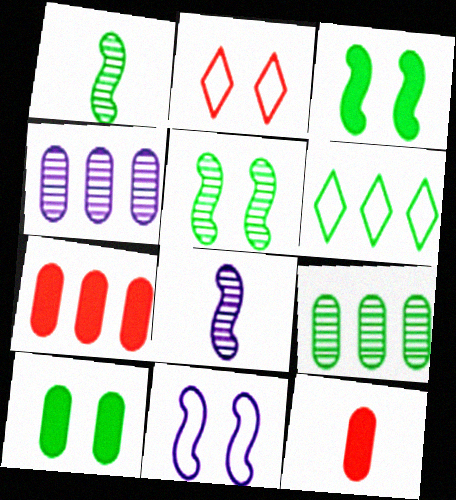[[1, 6, 10]]